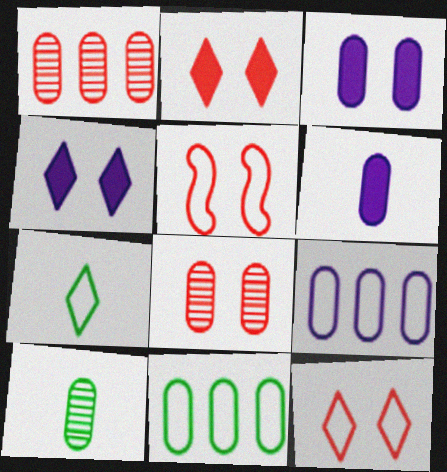[[2, 5, 8], 
[5, 7, 9], 
[6, 8, 11]]